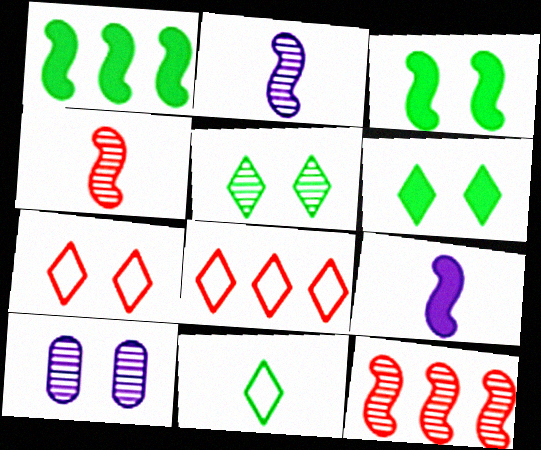[[3, 7, 10]]